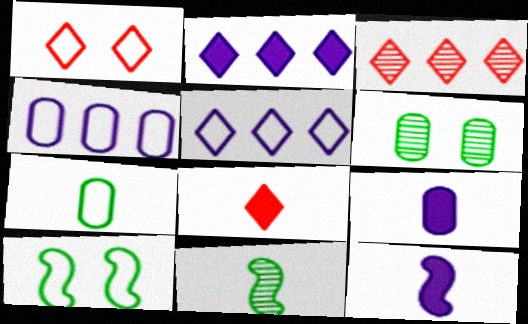[[1, 3, 8], 
[3, 9, 10]]